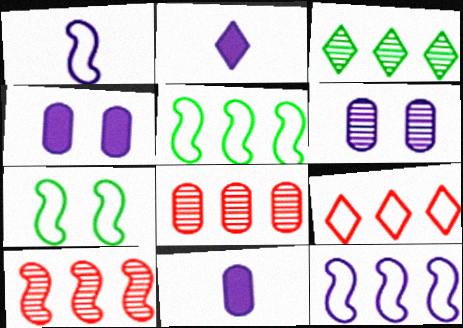[[2, 6, 12], 
[2, 7, 8]]